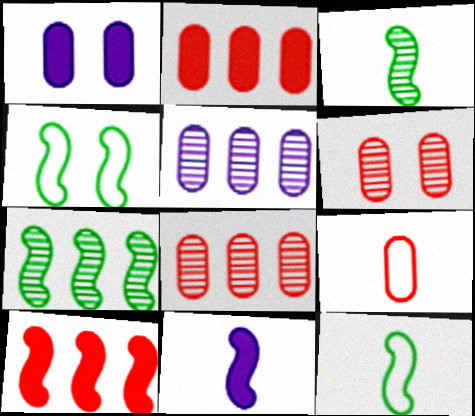[[2, 6, 9]]